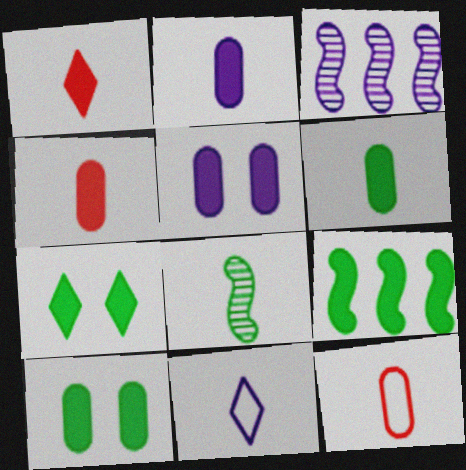[[1, 5, 9], 
[2, 4, 6], 
[3, 5, 11], 
[3, 7, 12], 
[4, 8, 11], 
[6, 7, 9]]